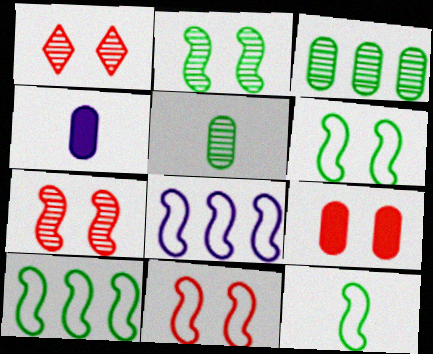[[1, 4, 10], 
[1, 9, 11], 
[6, 10, 12], 
[8, 11, 12]]